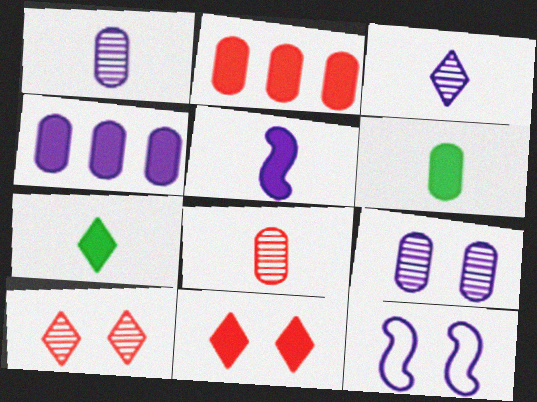[[3, 4, 12]]